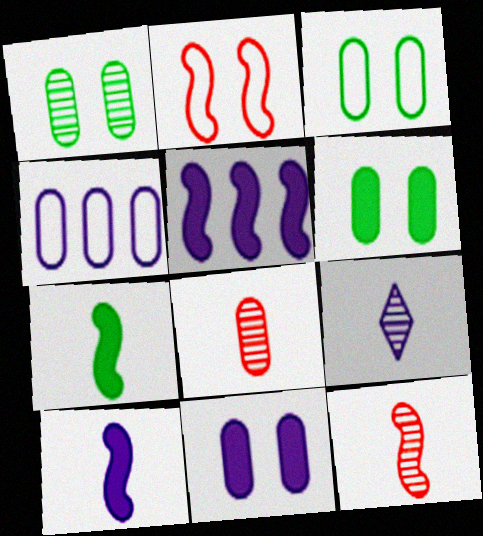[[1, 3, 6], 
[4, 6, 8]]